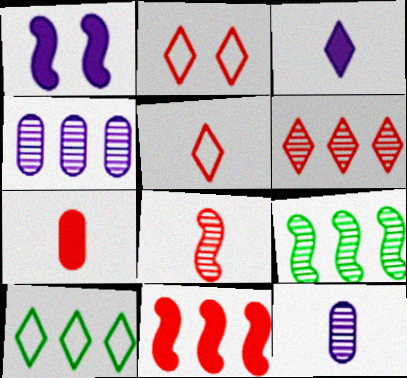[[4, 6, 9], 
[4, 10, 11], 
[5, 7, 8]]